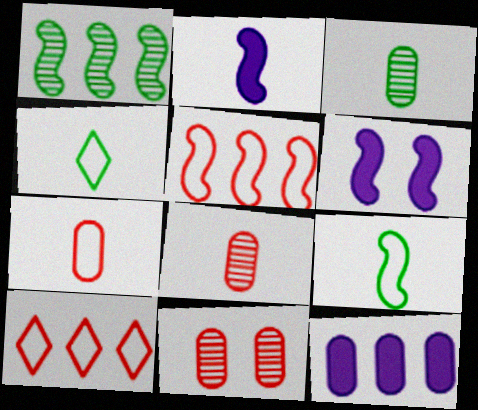[[1, 10, 12], 
[2, 4, 8], 
[3, 6, 10]]